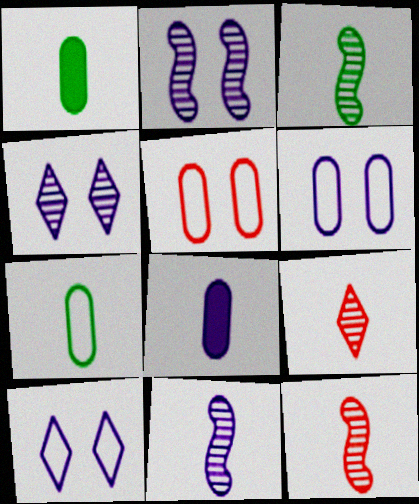[[3, 11, 12]]